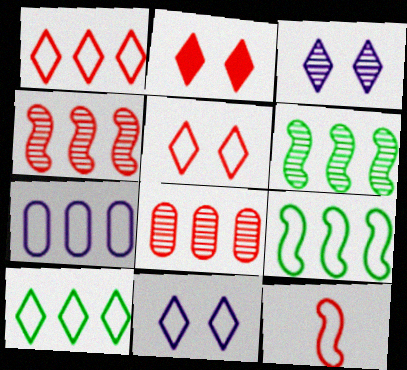[[1, 7, 9], 
[2, 8, 12]]